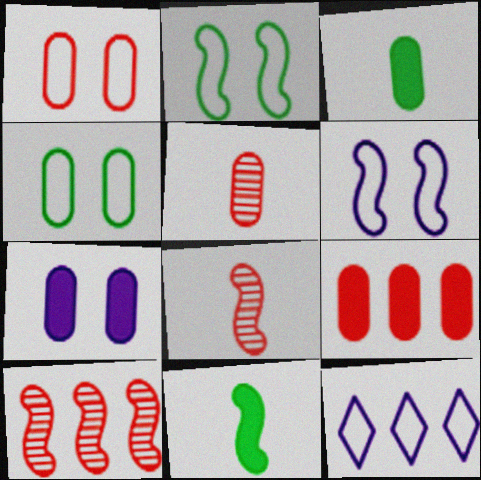[[1, 5, 9], 
[3, 7, 9], 
[6, 10, 11]]